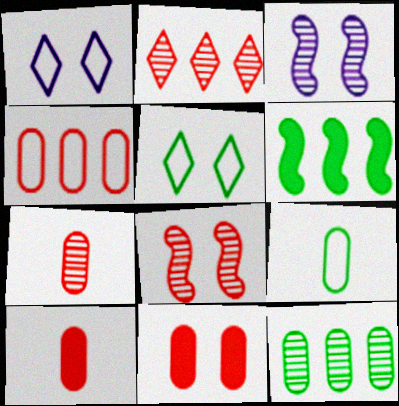[[1, 6, 7], 
[2, 7, 8], 
[3, 5, 11], 
[4, 7, 11]]